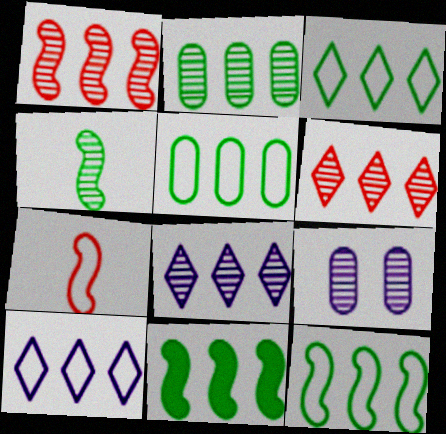[[1, 2, 8], 
[2, 3, 11], 
[3, 5, 12], 
[4, 6, 9]]